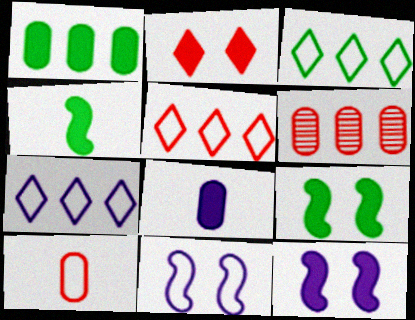[[3, 5, 7], 
[3, 10, 11]]